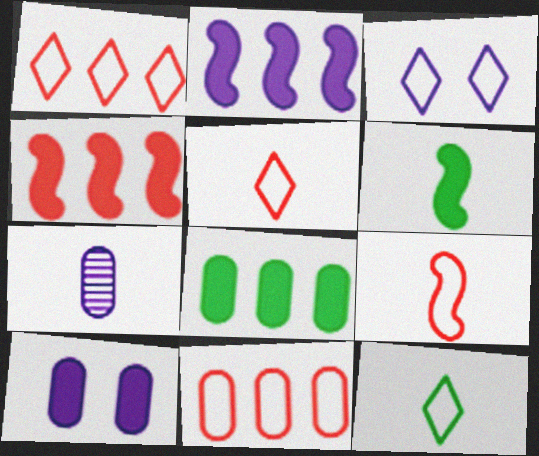[[1, 3, 12], 
[2, 3, 7], 
[5, 6, 7]]